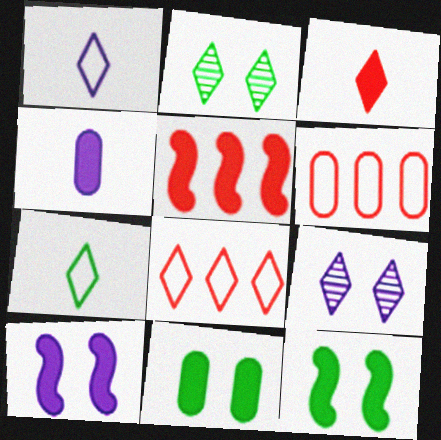[]